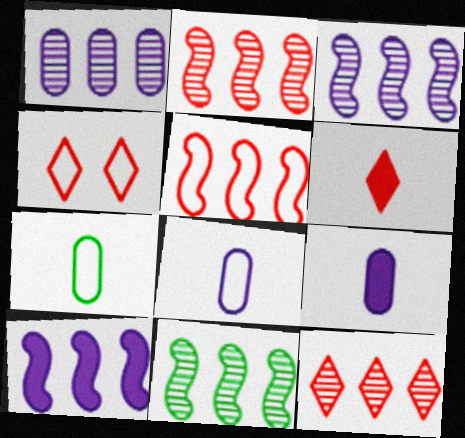[[1, 11, 12], 
[2, 3, 11], 
[4, 6, 12], 
[4, 9, 11], 
[5, 10, 11]]